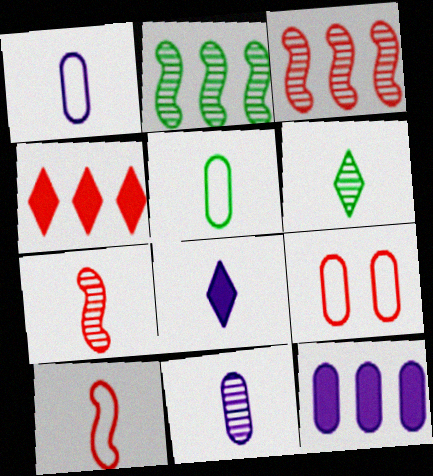[[2, 8, 9], 
[4, 7, 9], 
[5, 7, 8], 
[6, 7, 11]]